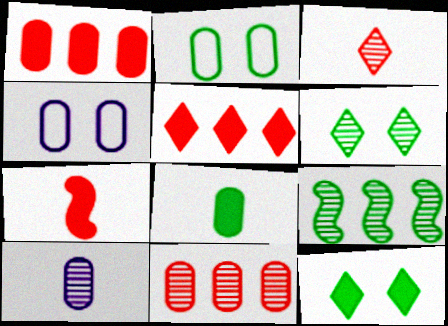[[1, 2, 10], 
[4, 8, 11]]